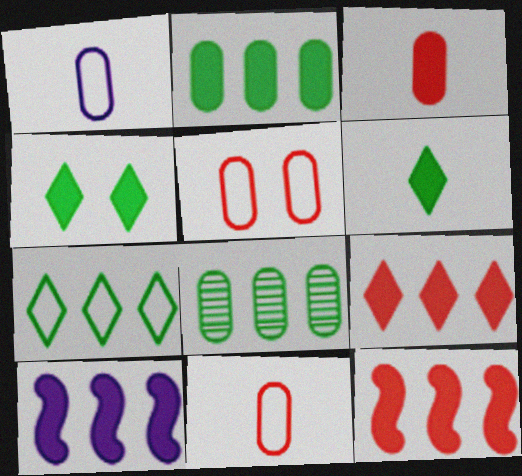[[2, 9, 10], 
[3, 4, 10]]